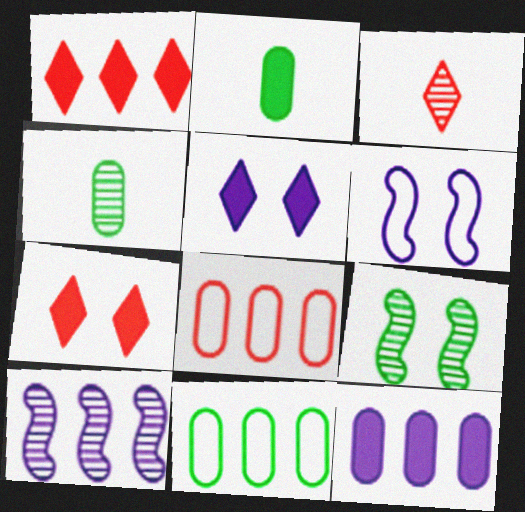[[1, 4, 6], 
[1, 10, 11]]